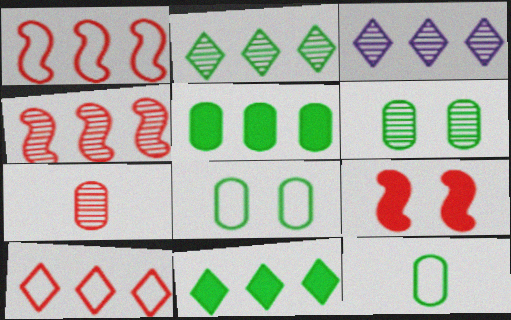[[1, 3, 5], 
[3, 9, 12], 
[3, 10, 11], 
[5, 6, 12], 
[7, 9, 10]]